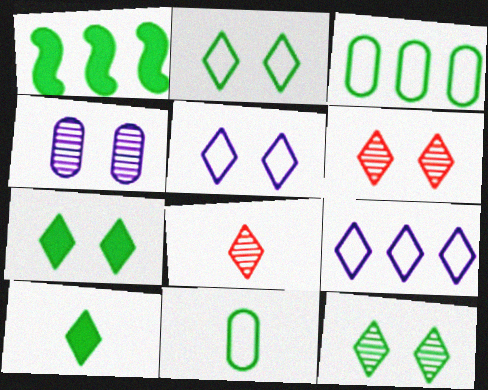[[1, 11, 12], 
[2, 7, 12], 
[5, 6, 7], 
[6, 9, 10], 
[7, 8, 9]]